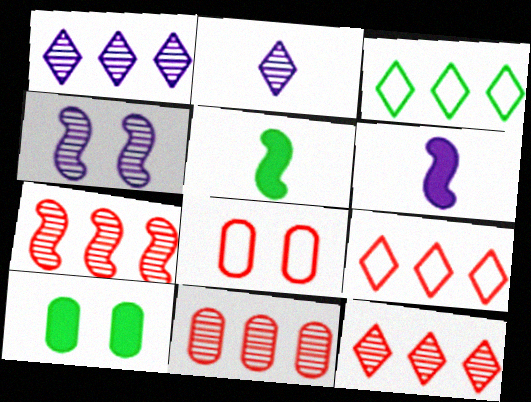[[1, 5, 8], 
[7, 11, 12]]